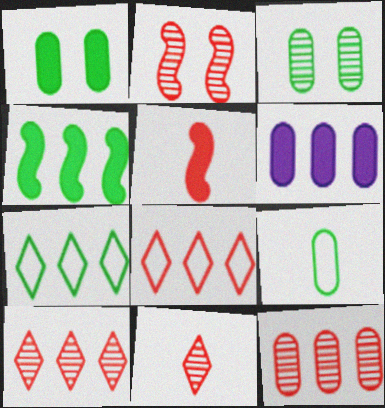[[2, 11, 12]]